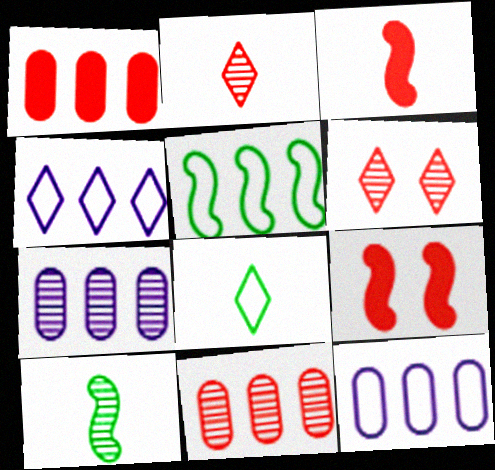[[6, 7, 10], 
[7, 8, 9]]